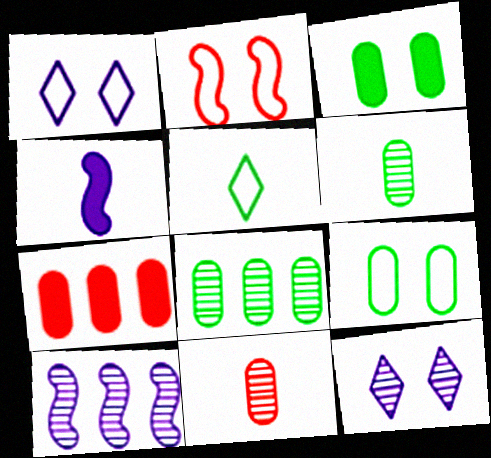[[1, 2, 9], 
[2, 3, 12], 
[4, 5, 11]]